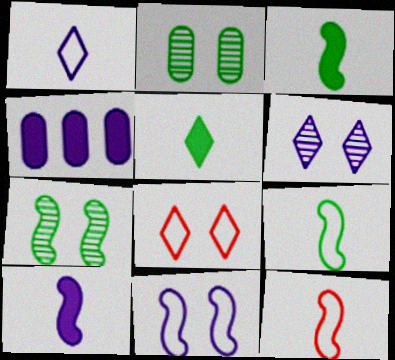[]